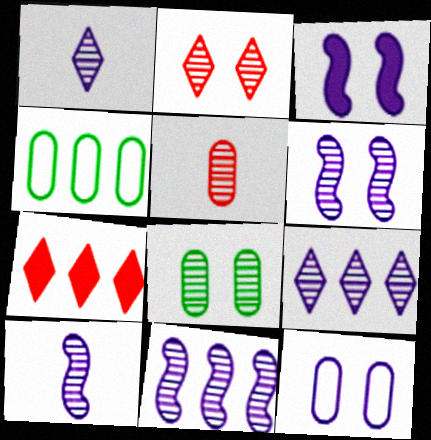[[2, 6, 8], 
[4, 7, 11], 
[6, 10, 11]]